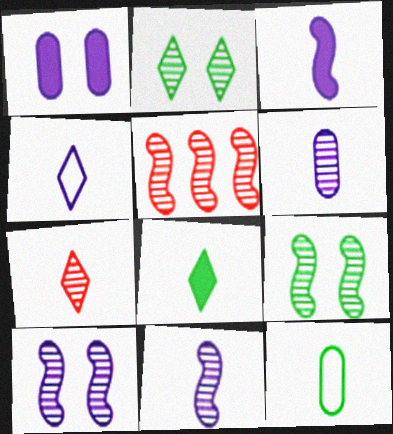[[2, 5, 6], 
[3, 4, 6], 
[3, 7, 12], 
[4, 7, 8], 
[5, 9, 11]]